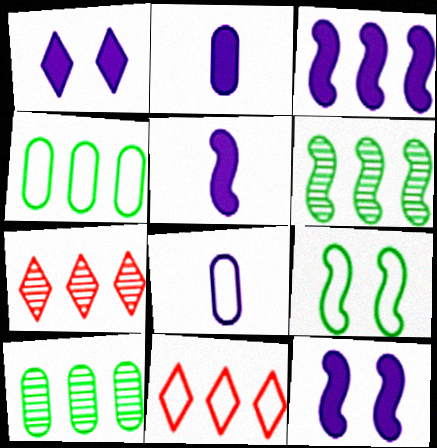[[1, 2, 3], 
[2, 7, 9], 
[3, 4, 7], 
[3, 5, 12], 
[3, 10, 11], 
[8, 9, 11]]